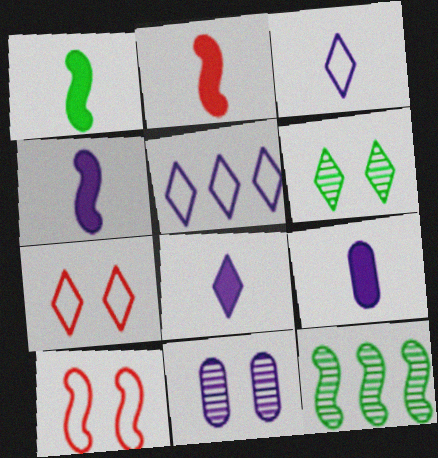[[1, 2, 4], 
[4, 5, 11], 
[4, 8, 9], 
[4, 10, 12], 
[7, 9, 12]]